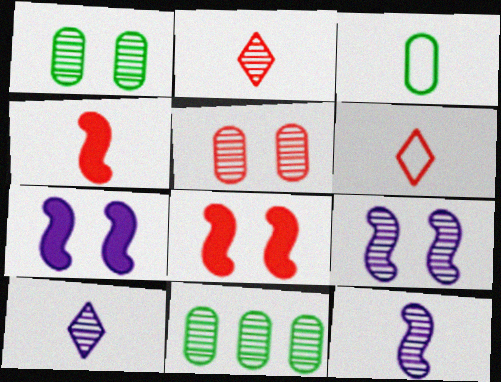[[2, 9, 11], 
[3, 4, 10], 
[6, 7, 11]]